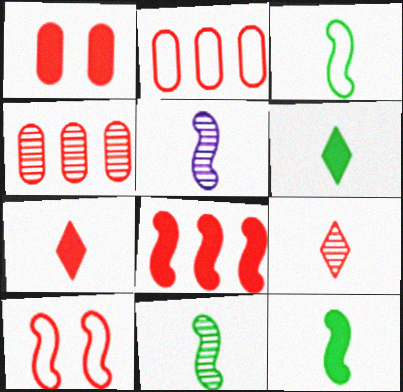[[1, 7, 8], 
[3, 11, 12], 
[4, 7, 10]]